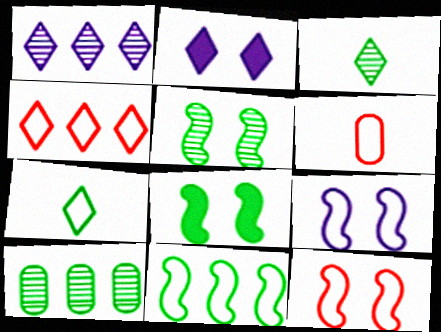[[1, 6, 8], 
[2, 3, 4], 
[3, 5, 10], 
[4, 6, 12], 
[7, 8, 10]]